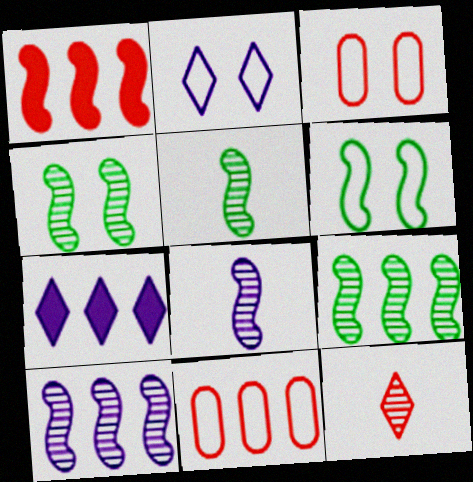[[1, 3, 12], 
[1, 6, 8], 
[2, 3, 6], 
[3, 5, 7], 
[4, 5, 9], 
[7, 9, 11]]